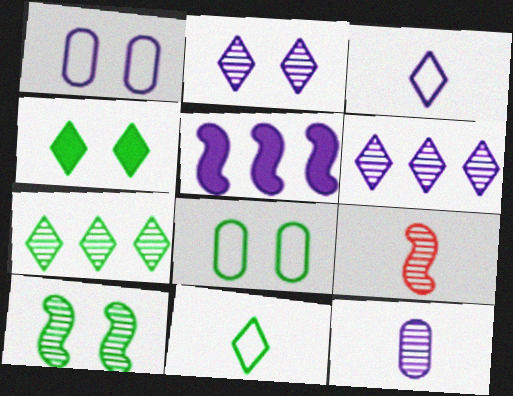[[4, 7, 11], 
[4, 8, 10]]